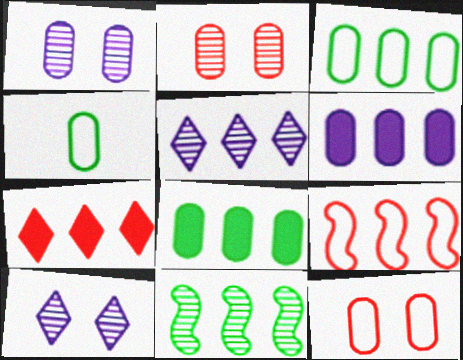[[2, 4, 6], 
[5, 8, 9]]